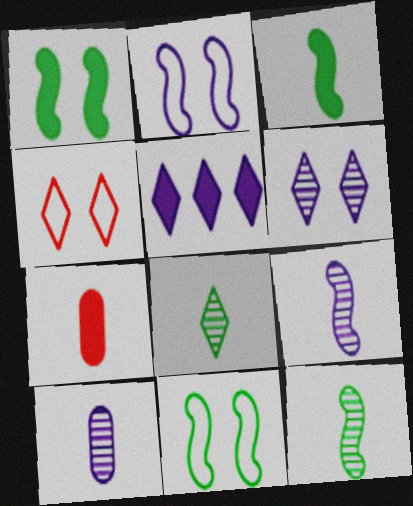[[1, 5, 7], 
[2, 5, 10], 
[4, 5, 8]]